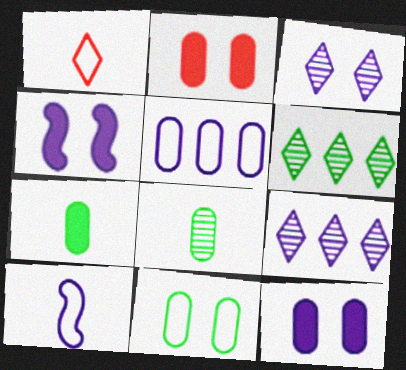[[2, 5, 8], 
[2, 6, 10], 
[9, 10, 12]]